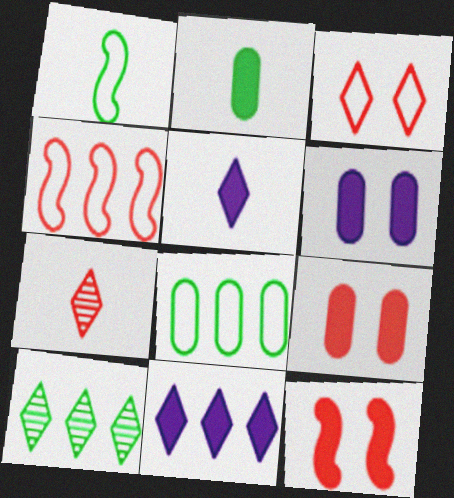[[2, 11, 12], 
[3, 5, 10], 
[4, 7, 9]]